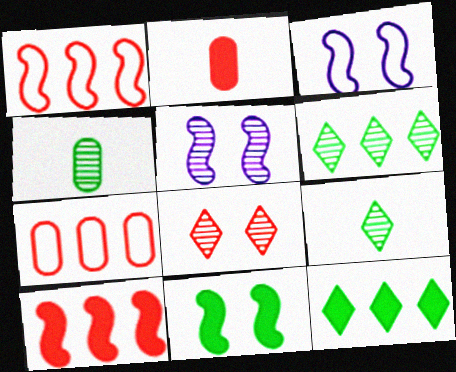[[1, 2, 8], 
[2, 3, 6]]